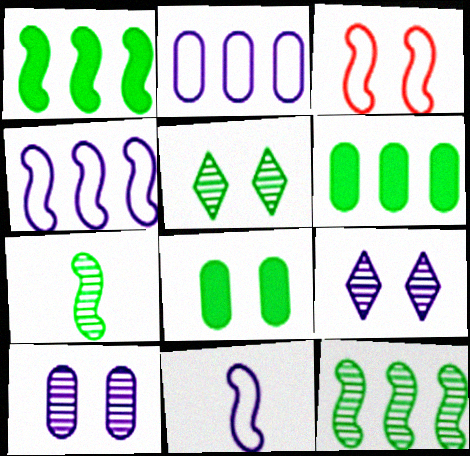[[3, 8, 9]]